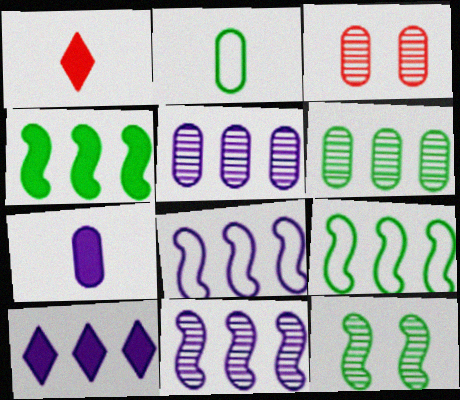[[5, 8, 10]]